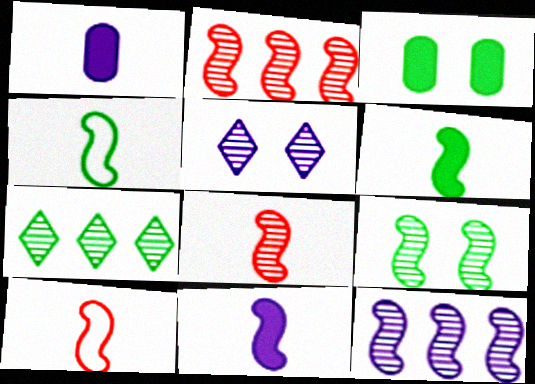[[3, 4, 7], 
[4, 8, 11], 
[8, 9, 12]]